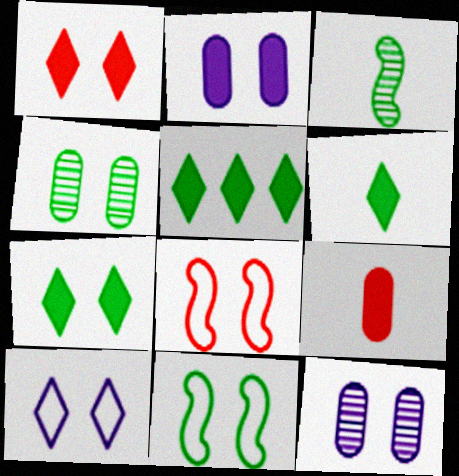[[1, 11, 12], 
[4, 7, 11], 
[5, 6, 7], 
[7, 8, 12]]